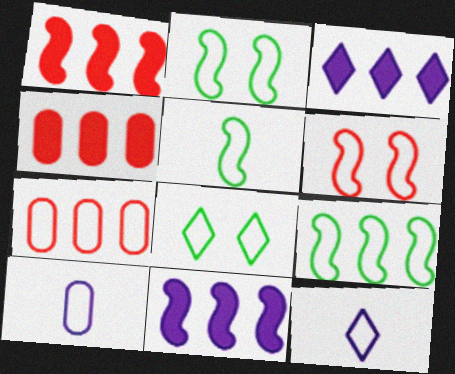[[2, 5, 9], 
[2, 7, 12]]